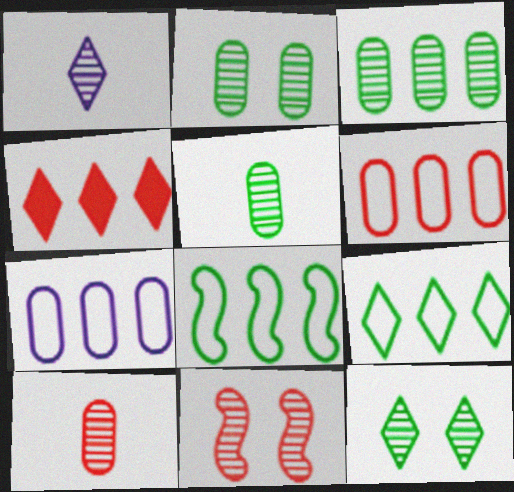[[1, 3, 11], 
[2, 3, 5]]